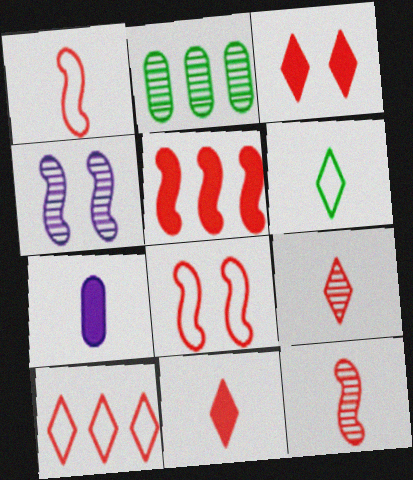[[2, 4, 9], 
[3, 9, 10], 
[5, 8, 12], 
[6, 7, 12]]